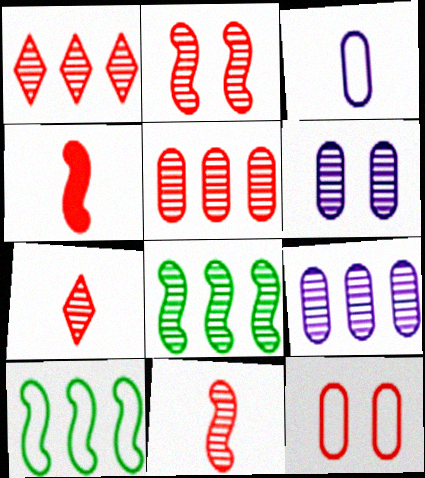[[1, 4, 12], 
[1, 8, 9], 
[2, 5, 7], 
[6, 7, 8]]